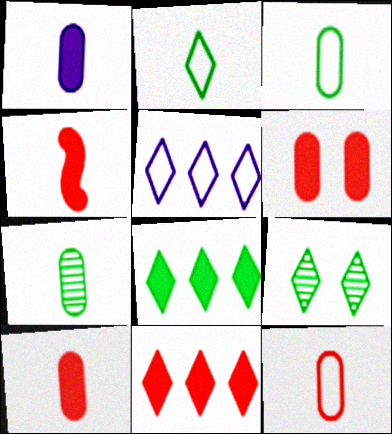[[1, 7, 12], 
[2, 8, 9], 
[4, 6, 11]]